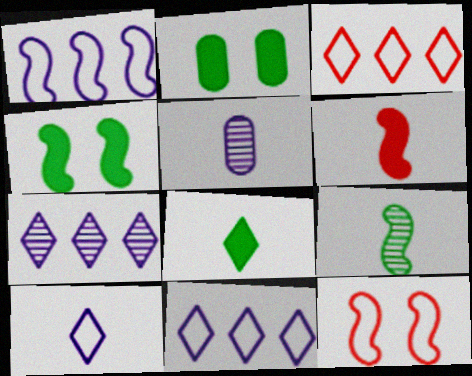[[3, 4, 5]]